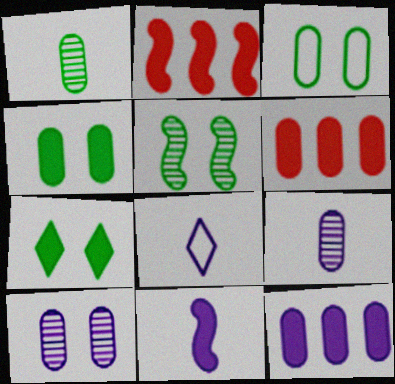[[3, 5, 7], 
[3, 6, 9], 
[5, 6, 8], 
[6, 7, 11], 
[8, 9, 11]]